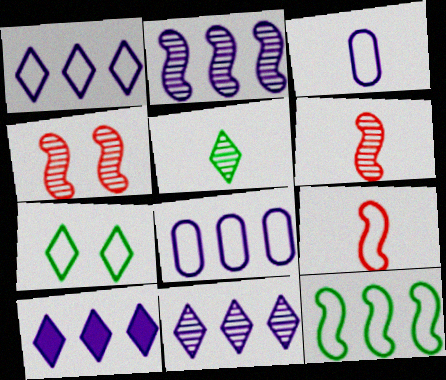[[1, 10, 11], 
[2, 8, 10], 
[7, 8, 9]]